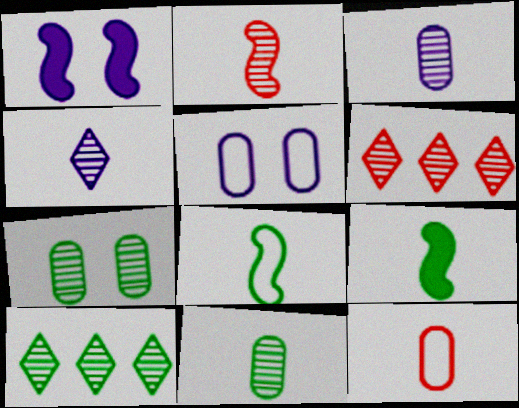[[1, 10, 12], 
[2, 4, 11], 
[4, 9, 12], 
[5, 6, 9]]